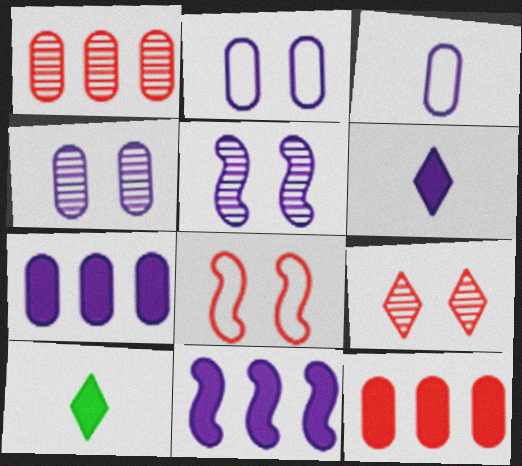[[3, 4, 7]]